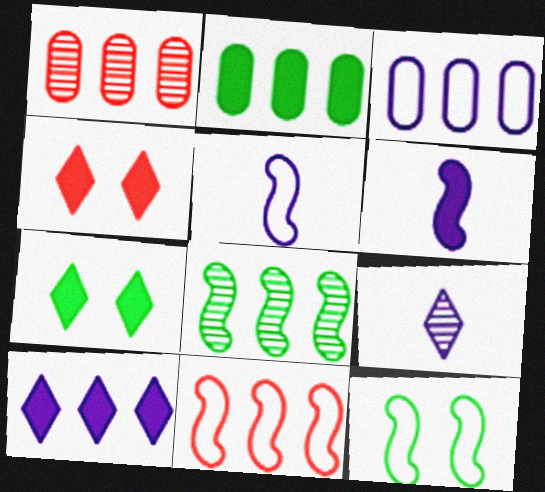[[1, 2, 3], 
[1, 5, 7], 
[2, 4, 6], 
[5, 11, 12]]